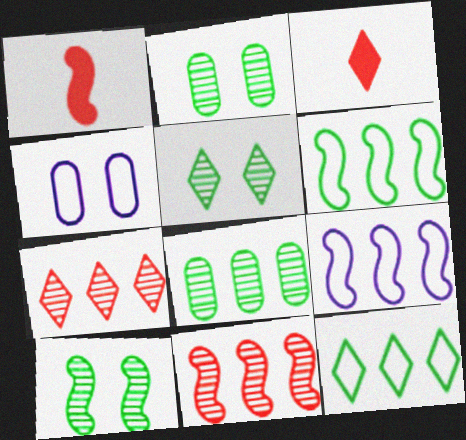[[1, 9, 10], 
[2, 3, 9], 
[2, 5, 10]]